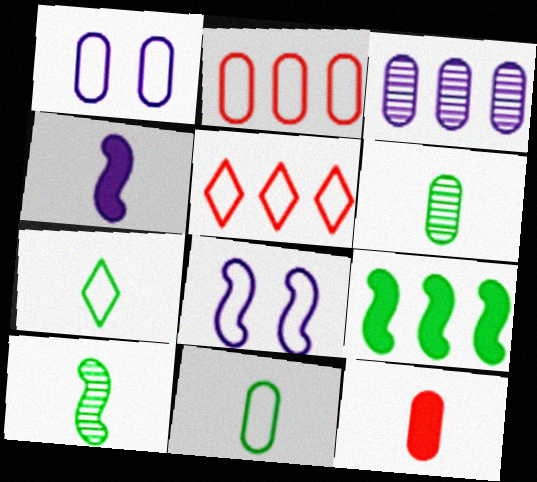[[1, 2, 11], 
[2, 7, 8], 
[3, 5, 9], 
[5, 8, 11]]